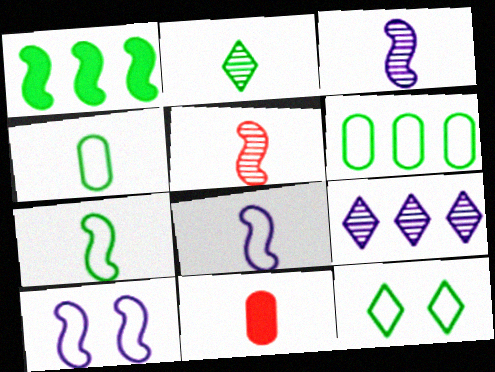[[1, 5, 10], 
[2, 8, 11], 
[6, 7, 12]]